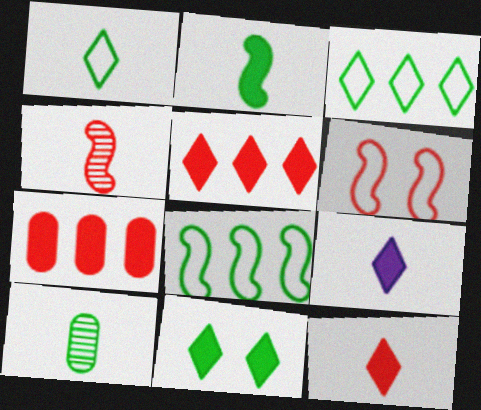[[1, 2, 10], 
[5, 9, 11], 
[8, 10, 11]]